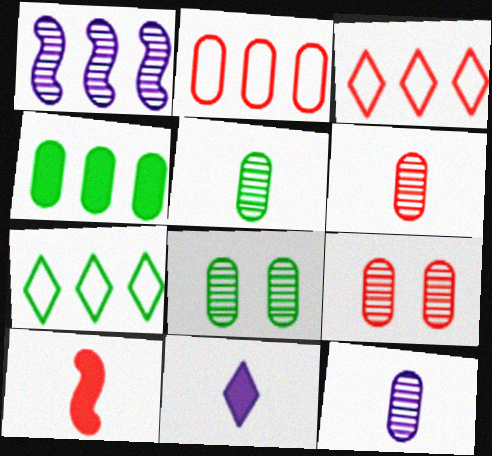[[1, 3, 4], 
[3, 9, 10], 
[5, 6, 12]]